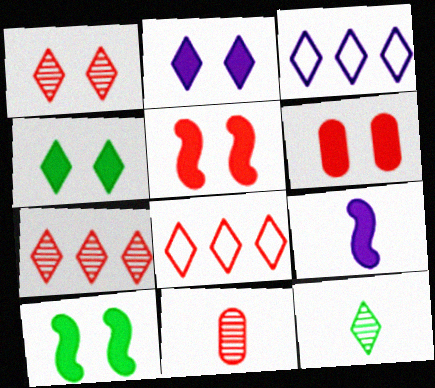[[2, 6, 10], 
[2, 8, 12], 
[3, 10, 11], 
[5, 8, 11]]